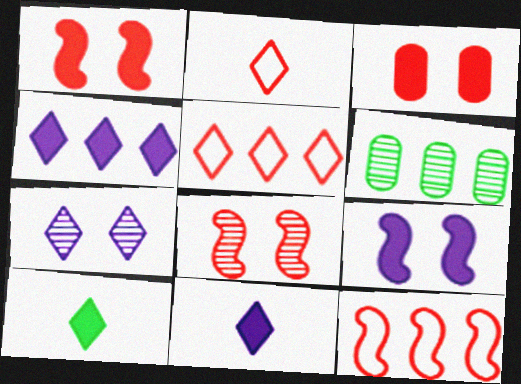[[2, 6, 9], 
[4, 6, 12], 
[5, 7, 10]]